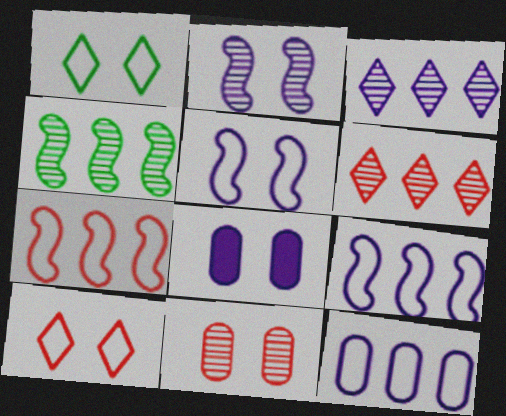[]